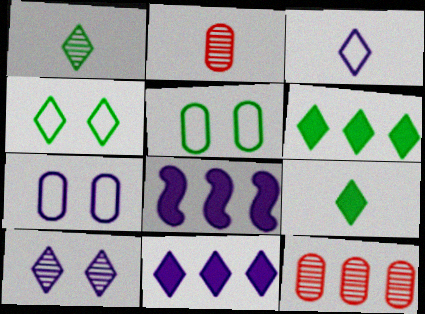[[1, 4, 6], 
[2, 4, 8], 
[3, 10, 11]]